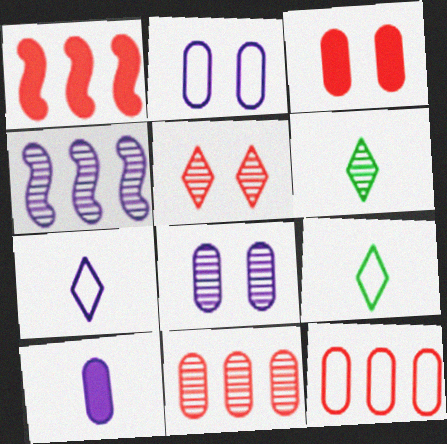[[1, 2, 6], 
[1, 8, 9], 
[3, 4, 9]]